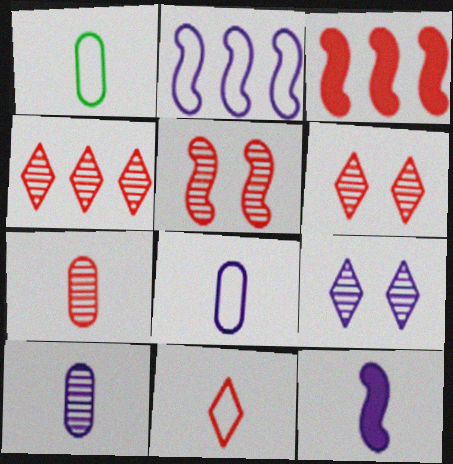[[1, 3, 9], 
[4, 5, 7]]